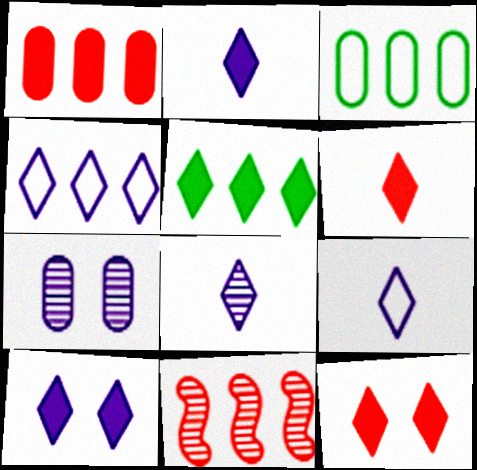[[2, 5, 12], 
[2, 8, 9], 
[4, 8, 10], 
[5, 6, 10]]